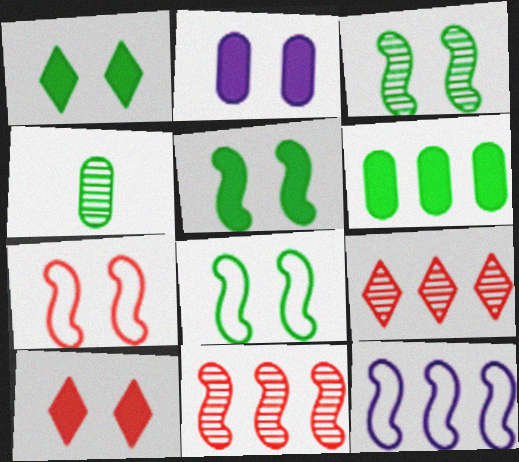[[2, 5, 10], 
[3, 5, 8], 
[4, 10, 12], 
[6, 9, 12]]